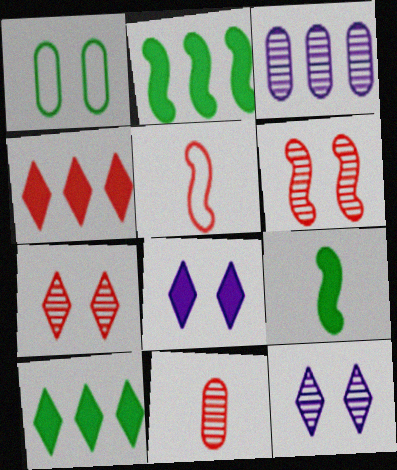[[1, 6, 8]]